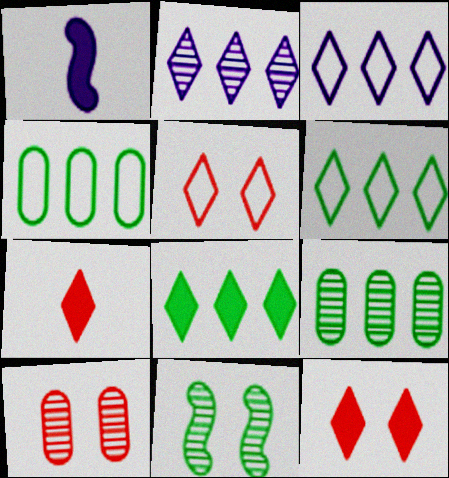[[1, 5, 9], 
[1, 6, 10]]